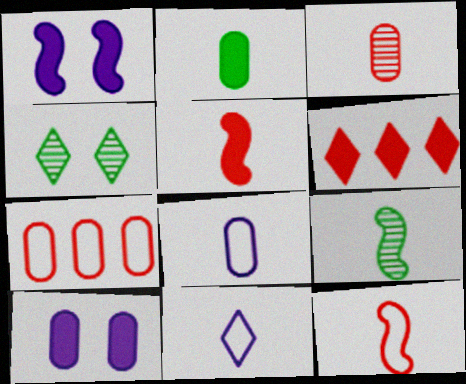[[1, 2, 6], 
[2, 3, 8], 
[4, 6, 11]]